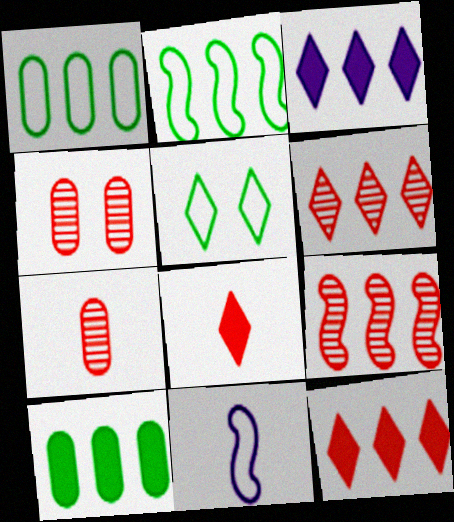[[1, 3, 9]]